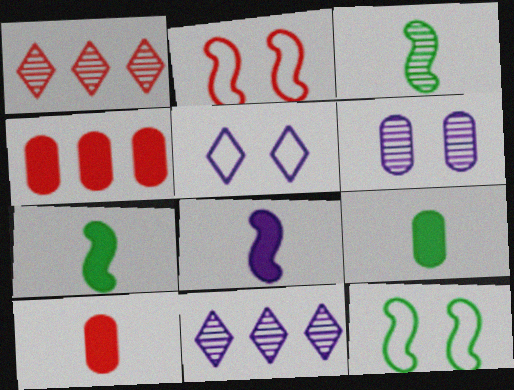[[1, 2, 10], 
[1, 3, 6], 
[2, 9, 11], 
[3, 4, 5], 
[10, 11, 12]]